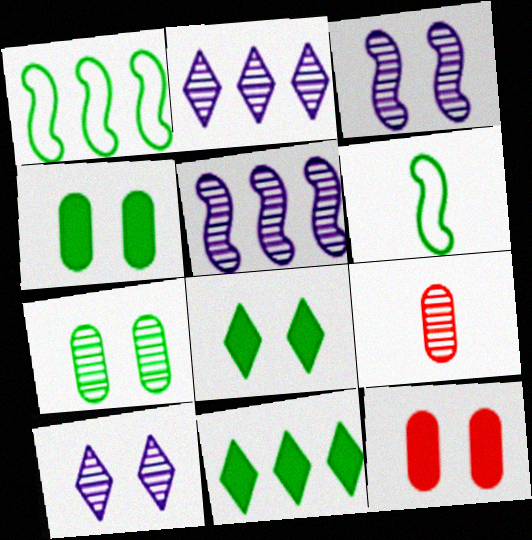[[2, 6, 12], 
[6, 7, 11]]